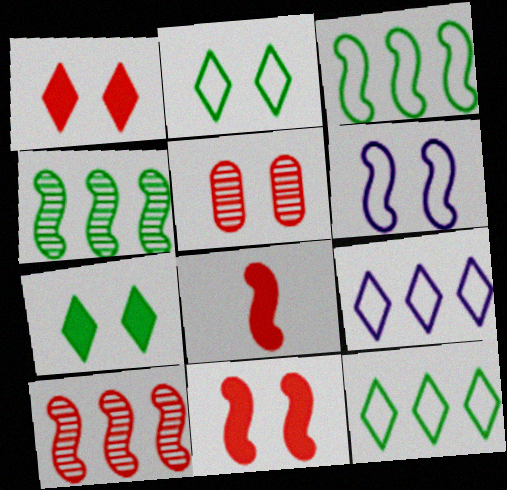[[4, 6, 8], 
[5, 6, 7]]